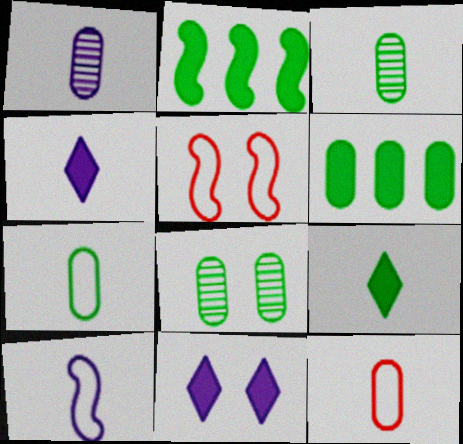[[1, 4, 10], 
[5, 8, 11], 
[6, 7, 8]]